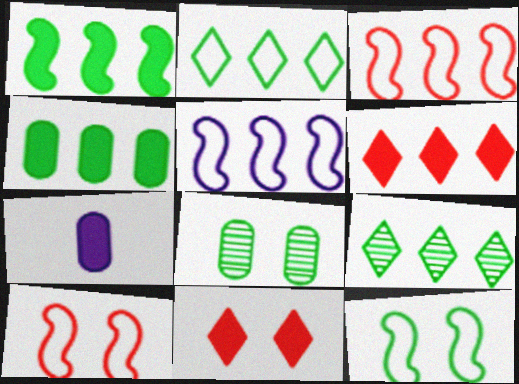[[1, 7, 11], 
[7, 9, 10]]